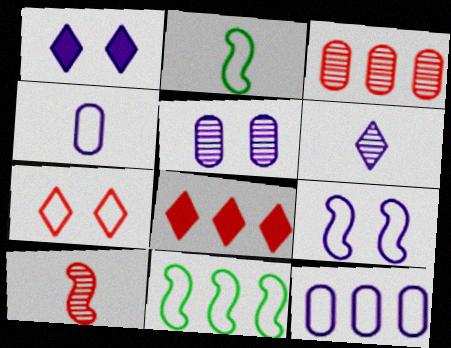[[1, 2, 3], 
[1, 5, 9], 
[2, 5, 8], 
[2, 7, 12], 
[4, 7, 11]]